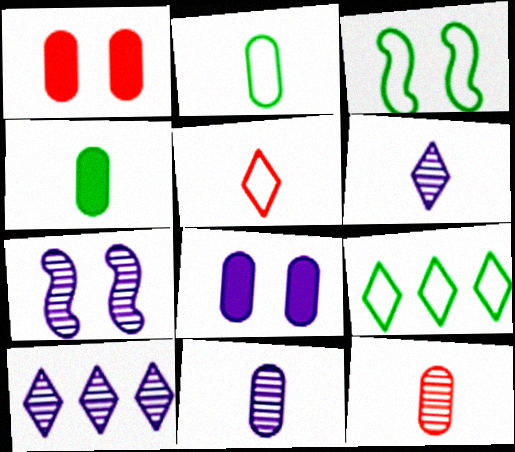[[2, 3, 9], 
[7, 10, 11]]